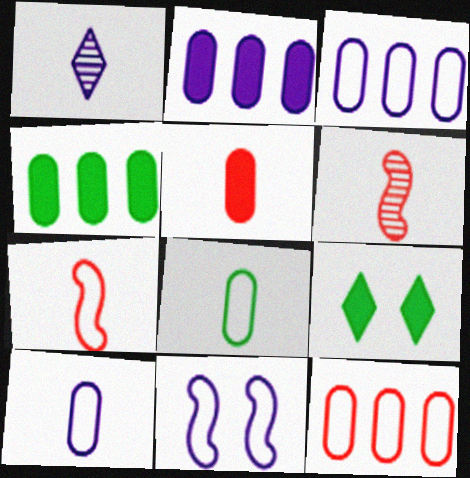[[1, 2, 11], 
[3, 6, 9]]